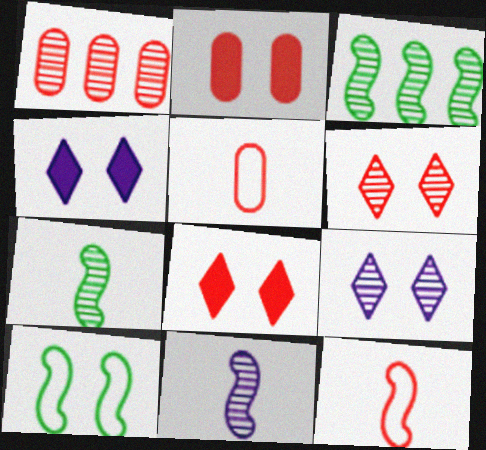[[1, 2, 5], 
[1, 7, 9], 
[1, 8, 12], 
[2, 9, 10], 
[3, 4, 5]]